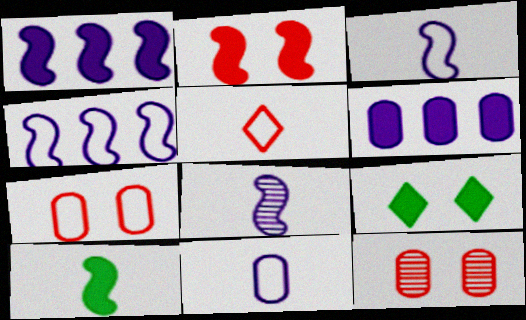[[1, 2, 10]]